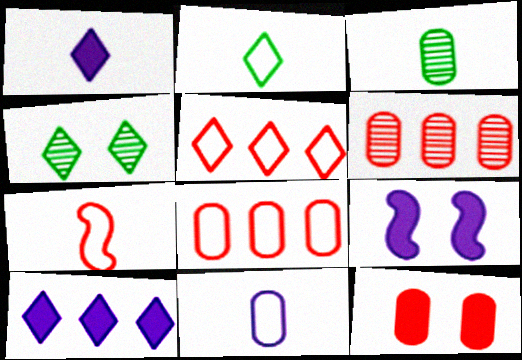[[1, 3, 7], 
[1, 4, 5], 
[2, 6, 9], 
[2, 7, 11], 
[3, 5, 9]]